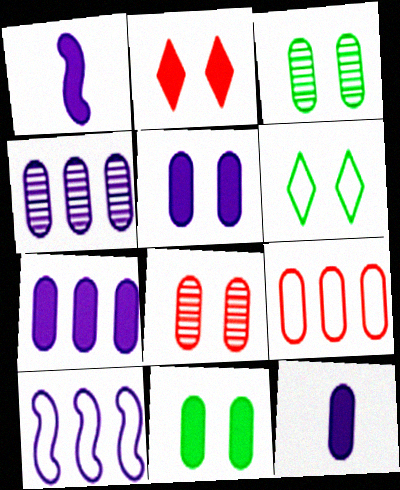[[3, 9, 12], 
[5, 7, 12]]